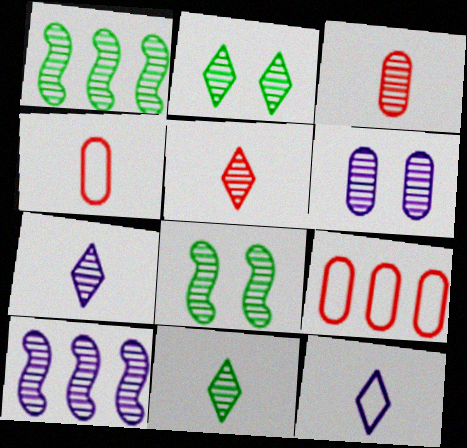[[1, 5, 6], 
[2, 3, 10], 
[5, 7, 11], 
[6, 7, 10]]